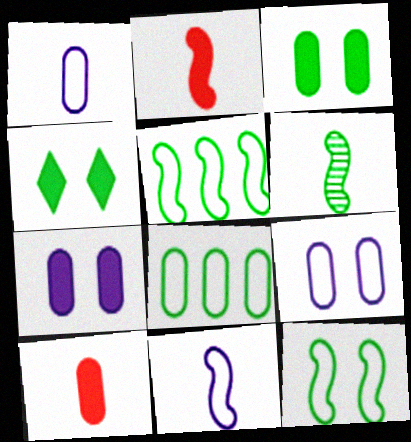[[2, 6, 11], 
[4, 6, 8]]